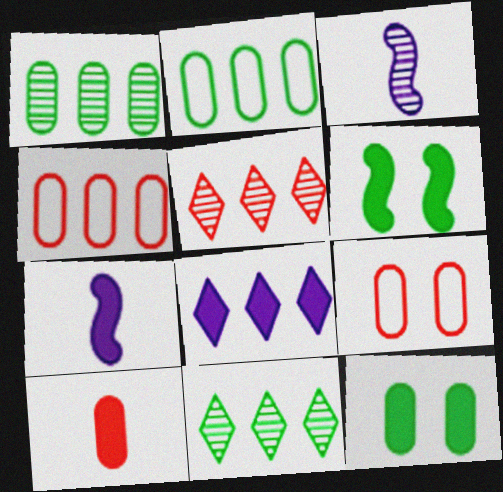[[6, 8, 10], 
[7, 9, 11]]